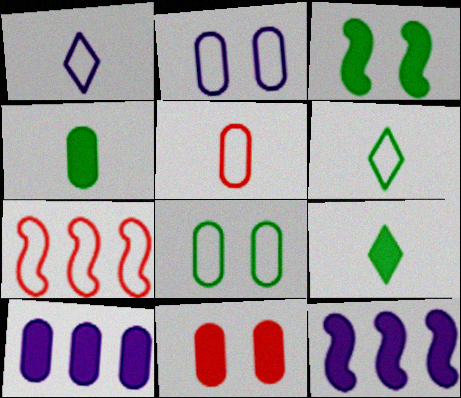[[1, 7, 8], 
[2, 6, 7], 
[4, 10, 11], 
[9, 11, 12]]